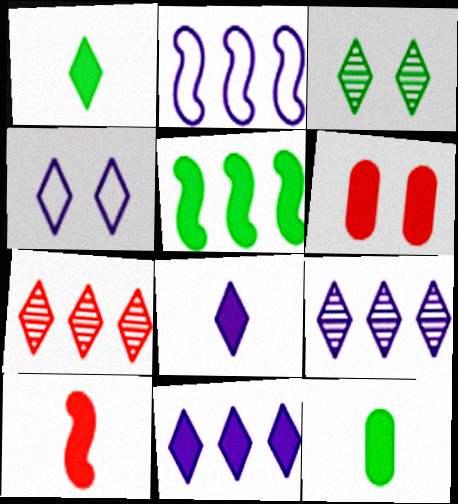[[1, 4, 7], 
[4, 8, 9], 
[5, 6, 8], 
[8, 10, 12]]